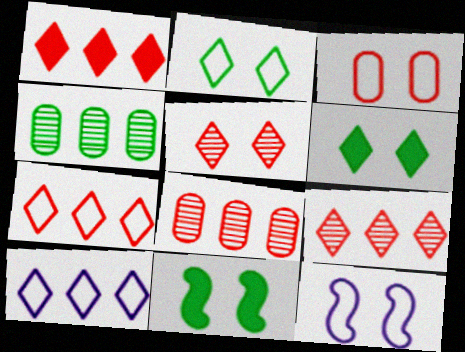[[1, 7, 9], 
[2, 3, 12]]